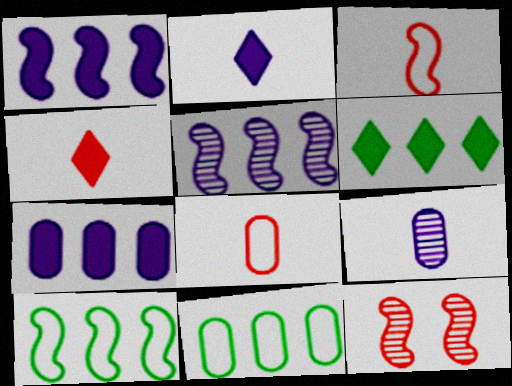[[2, 11, 12]]